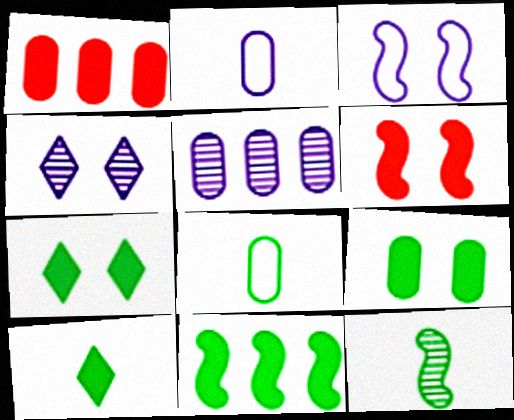[[8, 10, 12], 
[9, 10, 11]]